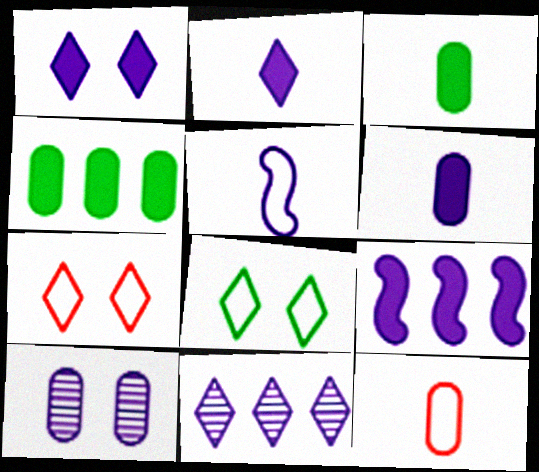[[1, 6, 9], 
[4, 10, 12]]